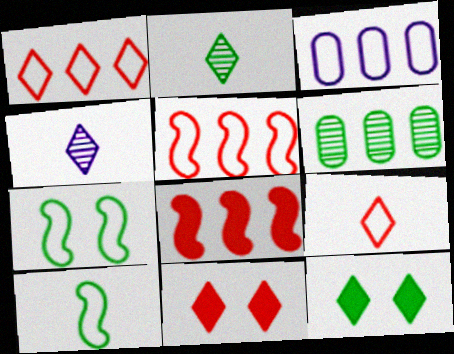[[1, 4, 12], 
[3, 7, 9], 
[6, 10, 12]]